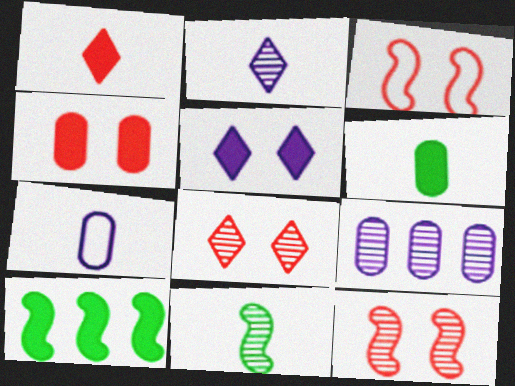[[1, 7, 11], 
[3, 4, 8], 
[7, 8, 10], 
[8, 9, 11]]